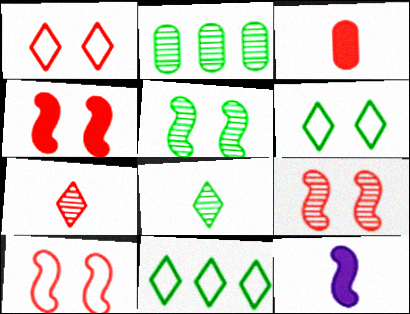[[1, 2, 12], 
[2, 5, 8], 
[4, 9, 10]]